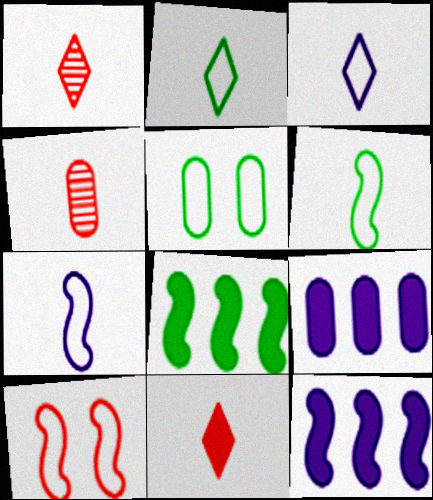[[1, 5, 12], 
[4, 5, 9]]